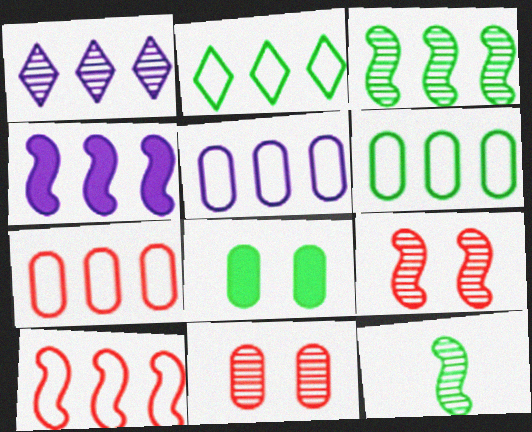[[1, 4, 5], 
[1, 11, 12], 
[2, 5, 10], 
[2, 8, 12], 
[3, 4, 10], 
[5, 6, 7]]